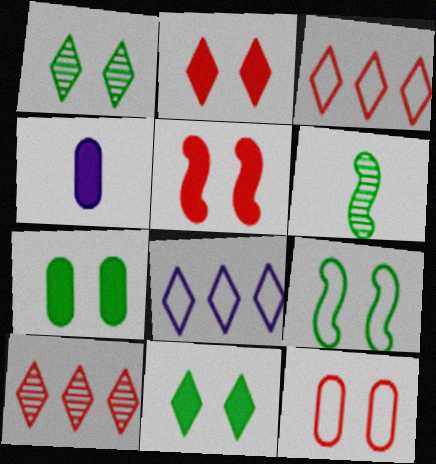[[1, 7, 9], 
[4, 9, 10]]